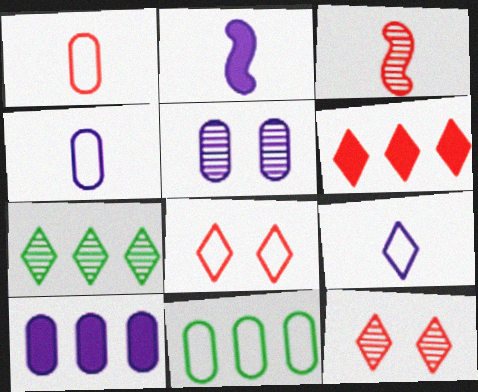[[2, 11, 12], 
[3, 5, 7], 
[4, 5, 10]]